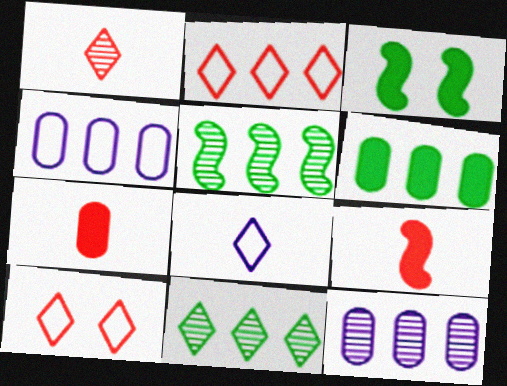[[1, 3, 4]]